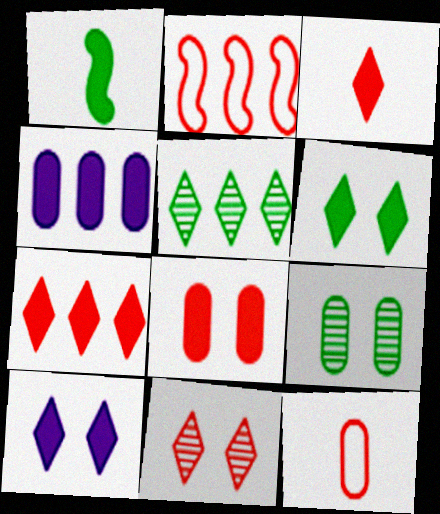[[2, 4, 5], 
[4, 9, 12]]